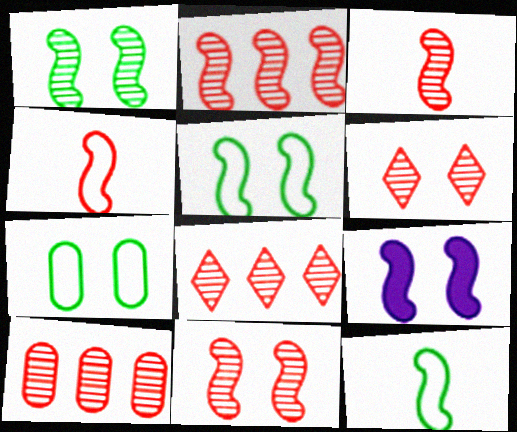[[2, 3, 11], 
[2, 8, 10], 
[2, 9, 12], 
[3, 6, 10], 
[5, 9, 11], 
[6, 7, 9]]